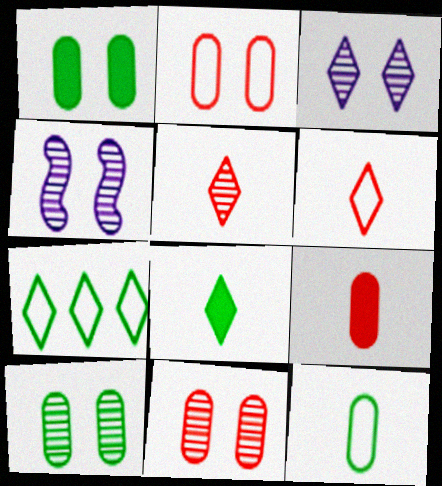[[4, 7, 9]]